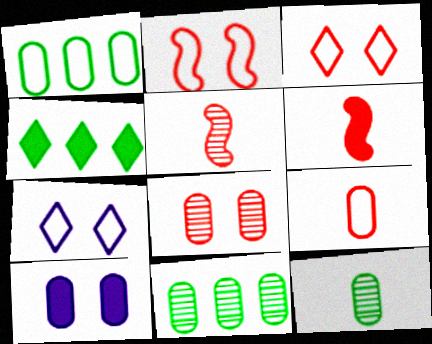[[4, 6, 10], 
[6, 7, 11], 
[9, 10, 11]]